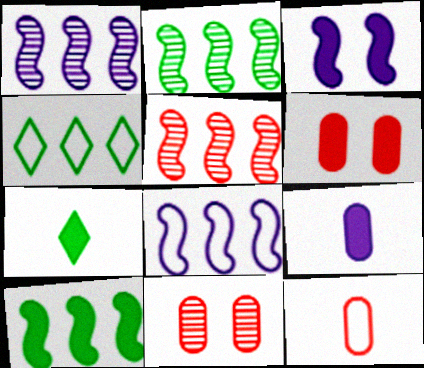[[1, 2, 5], 
[5, 8, 10], 
[7, 8, 11]]